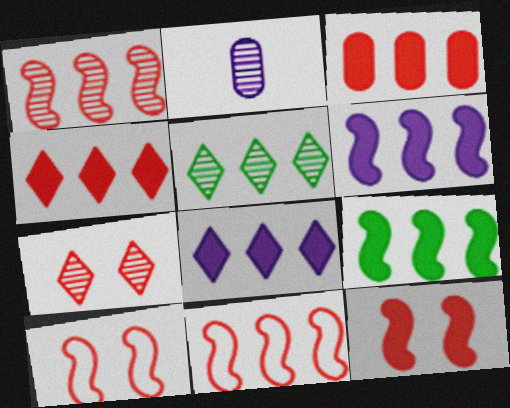[[3, 8, 9]]